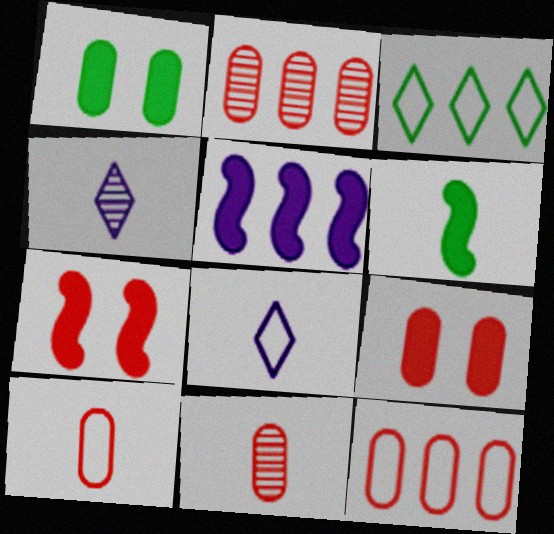[[2, 3, 5], 
[2, 9, 10], 
[4, 6, 10], 
[5, 6, 7], 
[6, 8, 11], 
[9, 11, 12]]